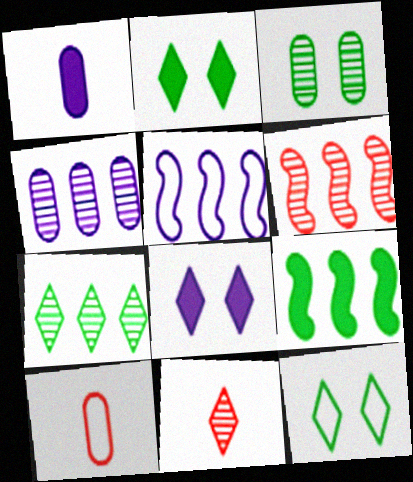[[1, 6, 12], 
[4, 6, 7], 
[5, 6, 9], 
[5, 10, 12]]